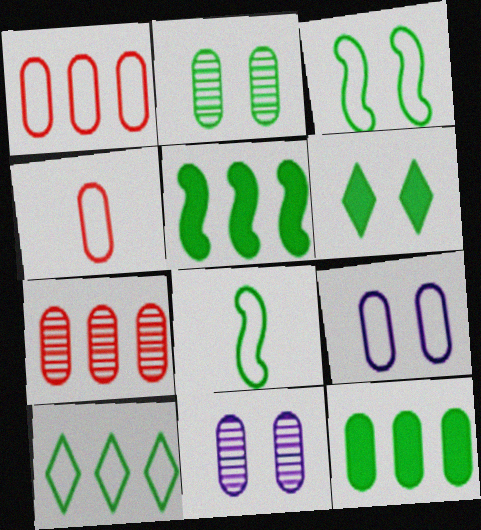[[2, 3, 6], 
[4, 11, 12]]